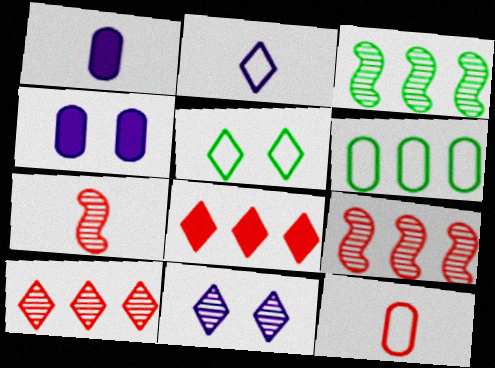[[1, 5, 9]]